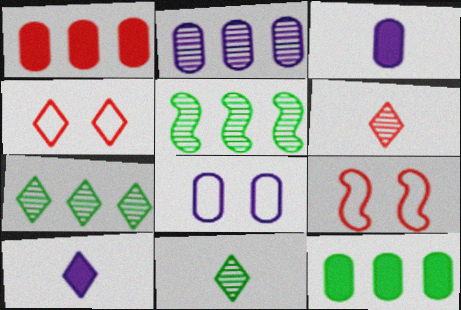[[1, 6, 9], 
[2, 3, 8], 
[3, 4, 5], 
[3, 7, 9], 
[4, 7, 10]]